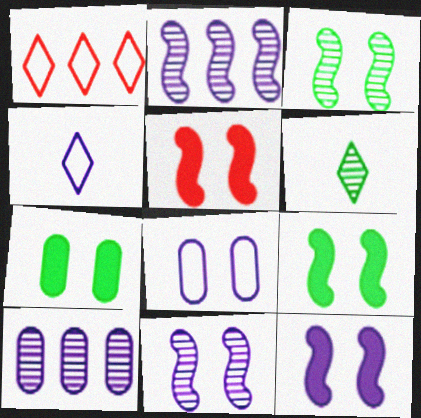[[4, 10, 12], 
[5, 9, 12]]